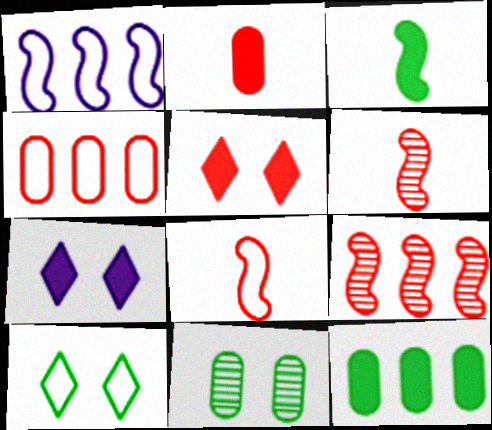[[4, 5, 6]]